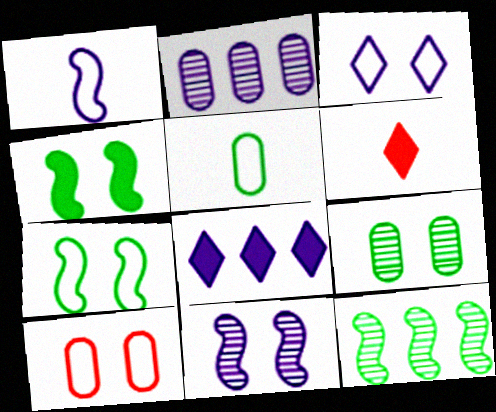[[2, 6, 7], 
[3, 7, 10]]